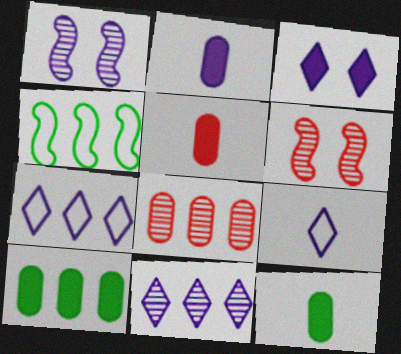[[1, 2, 7], 
[2, 5, 12], 
[3, 9, 11], 
[6, 7, 12], 
[6, 9, 10]]